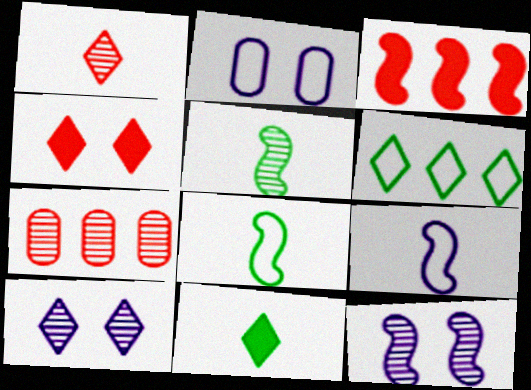[[3, 8, 12], 
[5, 7, 10]]